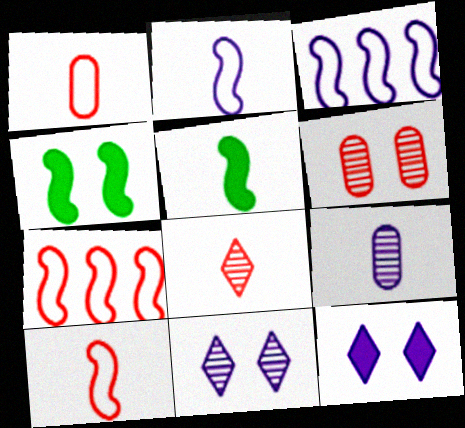[[3, 9, 12]]